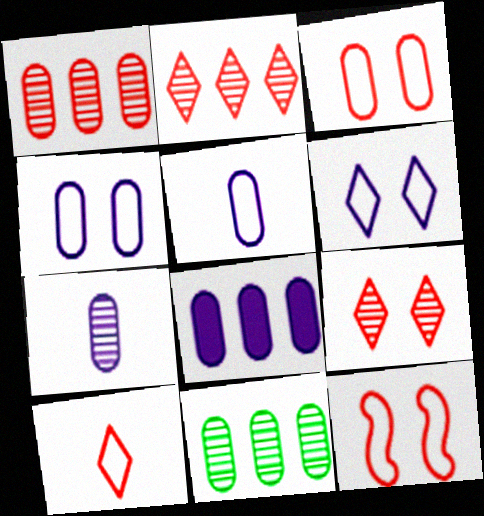[[4, 7, 8]]